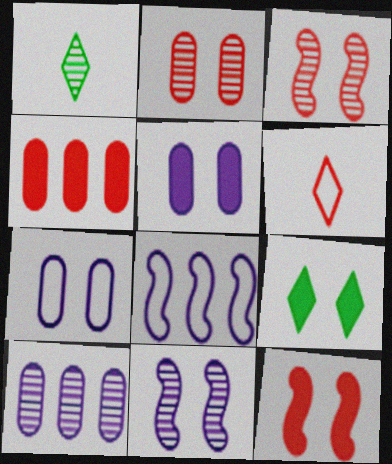[[1, 3, 10], 
[3, 4, 6], 
[3, 7, 9], 
[5, 9, 12]]